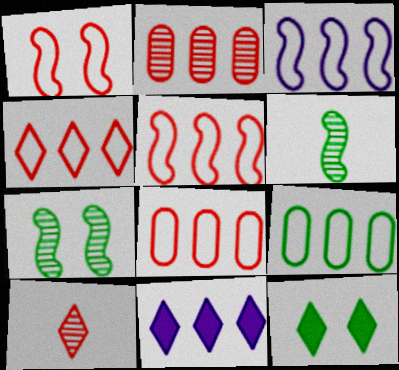[[3, 4, 9], 
[4, 5, 8], 
[6, 9, 12]]